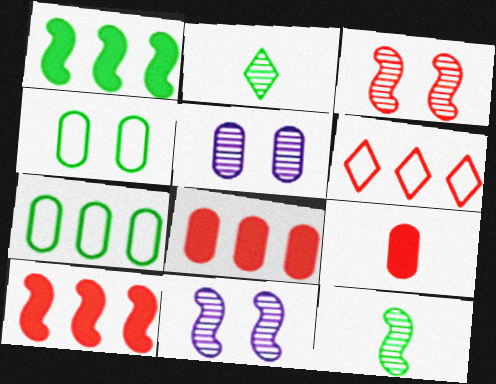[[1, 2, 4], 
[3, 6, 9], 
[5, 7, 9]]